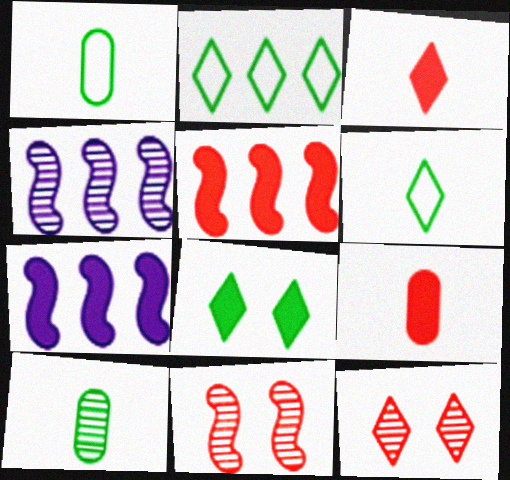[[1, 7, 12], 
[4, 10, 12], 
[7, 8, 9]]